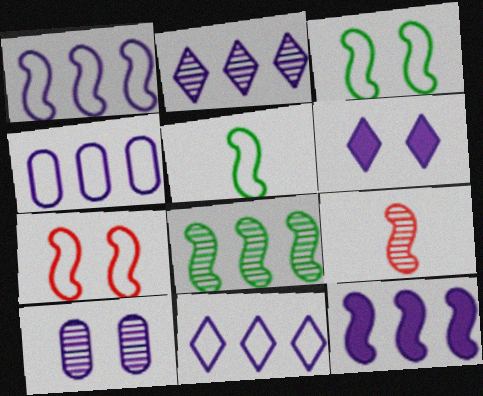[[1, 4, 11], 
[1, 5, 7], 
[2, 4, 12], 
[3, 9, 12]]